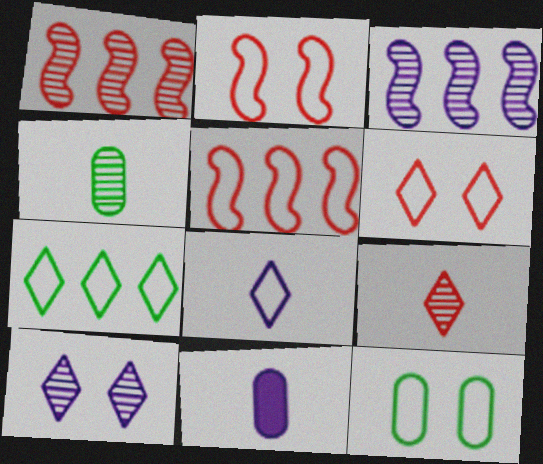[[1, 4, 10], 
[5, 8, 12], 
[6, 7, 8]]